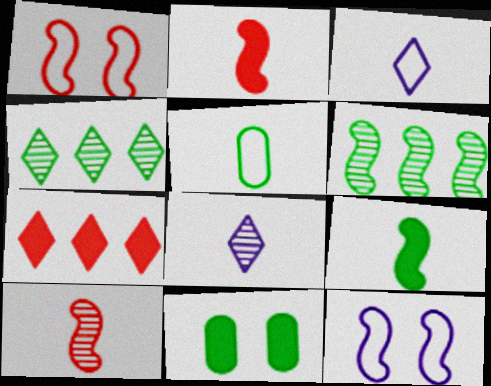[[2, 5, 8], 
[2, 6, 12]]